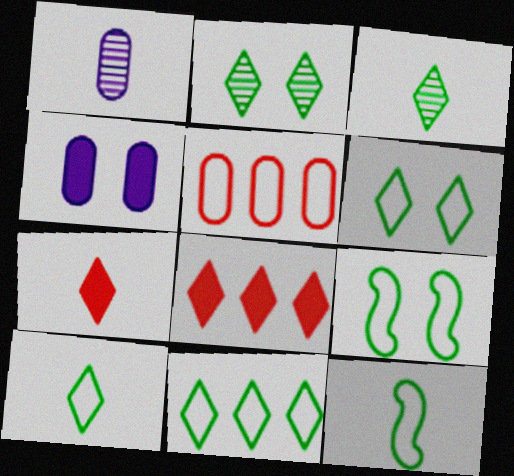[[1, 7, 12], 
[1, 8, 9], 
[6, 10, 11]]